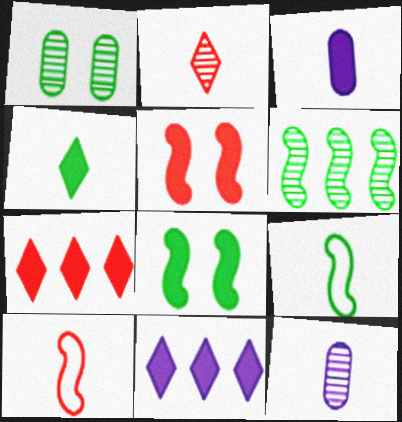[[1, 10, 11], 
[2, 3, 9], 
[3, 7, 8], 
[4, 10, 12], 
[6, 8, 9]]